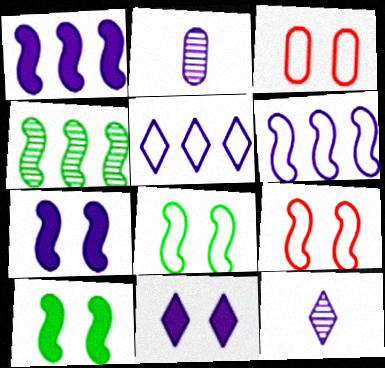[[2, 5, 7], 
[2, 6, 11], 
[5, 11, 12]]